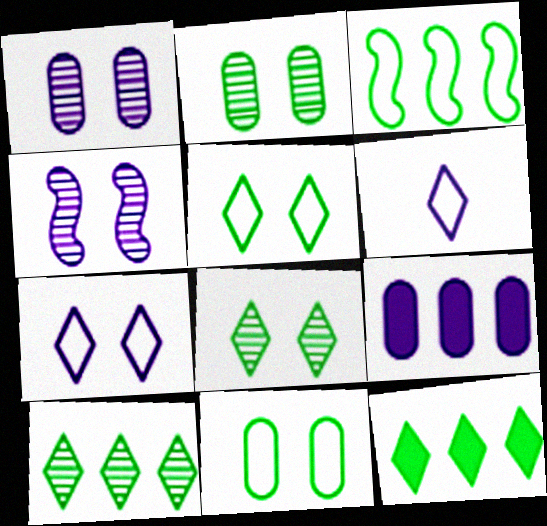[[4, 6, 9]]